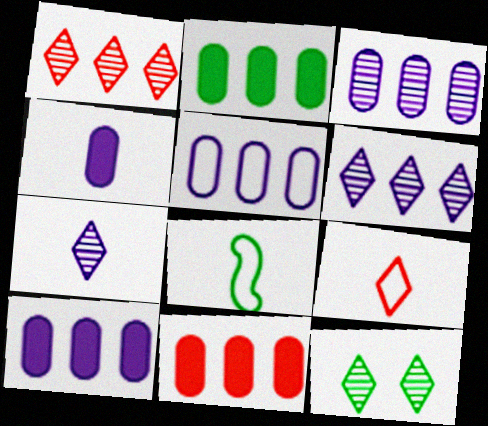[[1, 7, 12], 
[2, 8, 12], 
[2, 10, 11], 
[3, 5, 10]]